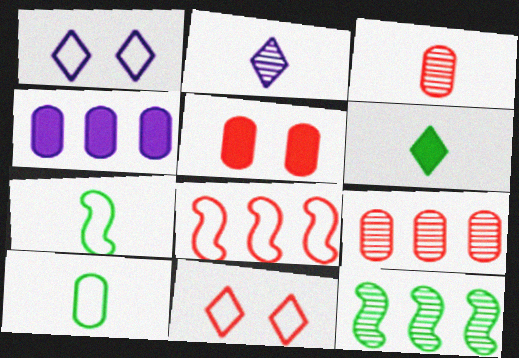[[1, 8, 10]]